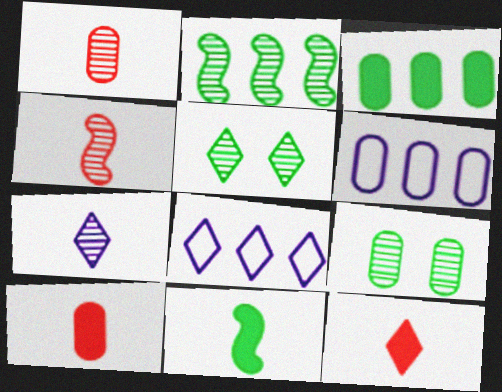[[5, 8, 12], 
[6, 9, 10]]